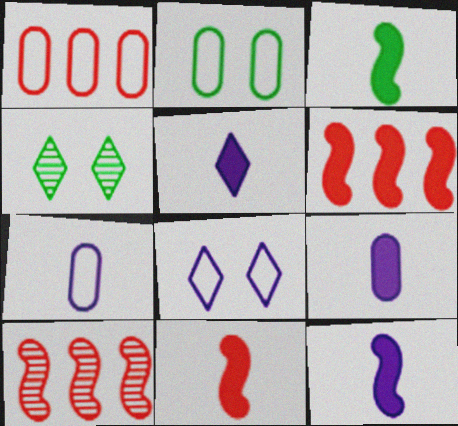[[1, 2, 7], 
[1, 4, 12], 
[2, 5, 10], 
[3, 11, 12], 
[4, 6, 7], 
[5, 9, 12]]